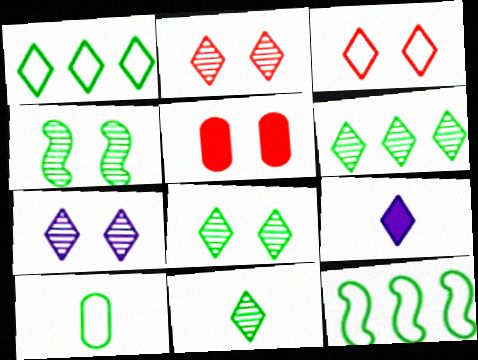[[1, 2, 9], 
[2, 7, 8], 
[3, 6, 9], 
[6, 8, 11]]